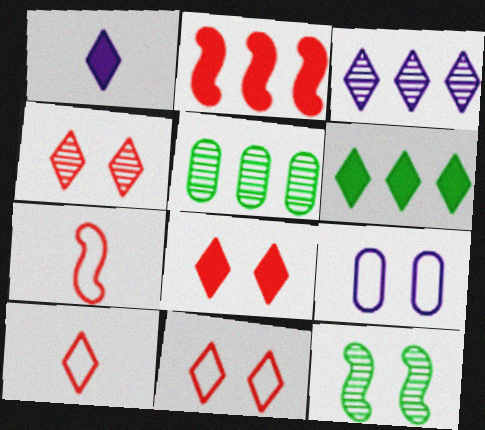[[1, 6, 8], 
[4, 8, 11], 
[8, 9, 12]]